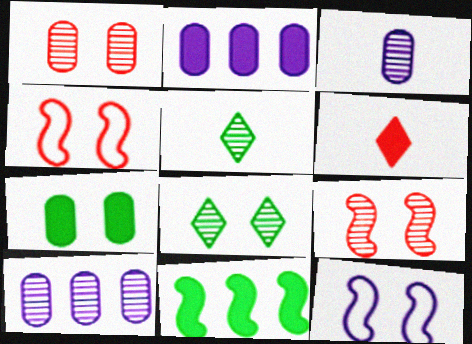[[2, 4, 5], 
[5, 9, 10]]